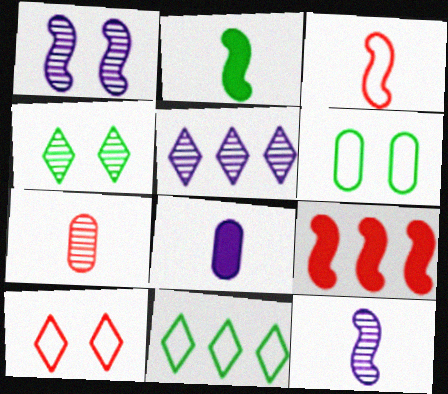[[2, 3, 12], 
[7, 9, 10]]